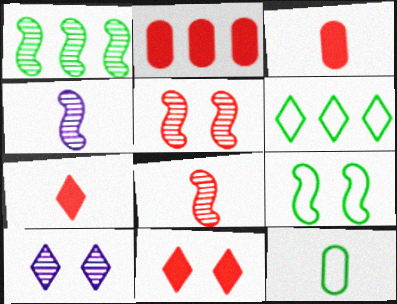[[1, 4, 5], 
[4, 7, 12], 
[6, 7, 10], 
[6, 9, 12]]